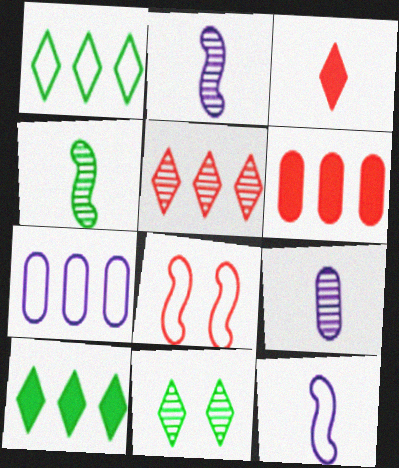[[6, 11, 12], 
[8, 9, 10]]